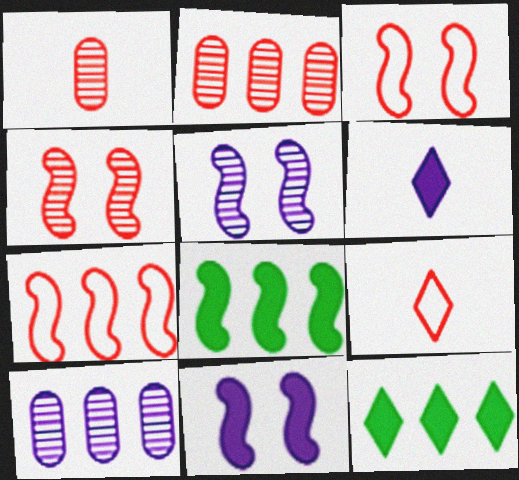[[7, 10, 12]]